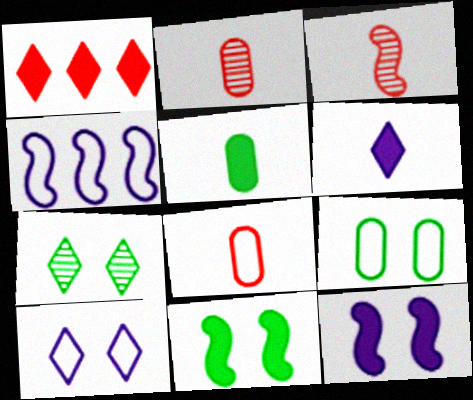[[1, 5, 12], 
[3, 4, 11], 
[7, 9, 11]]